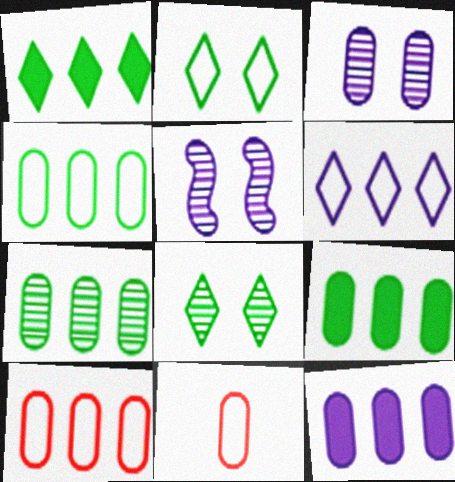[[1, 5, 11], 
[3, 9, 11], 
[4, 7, 9], 
[7, 10, 12]]